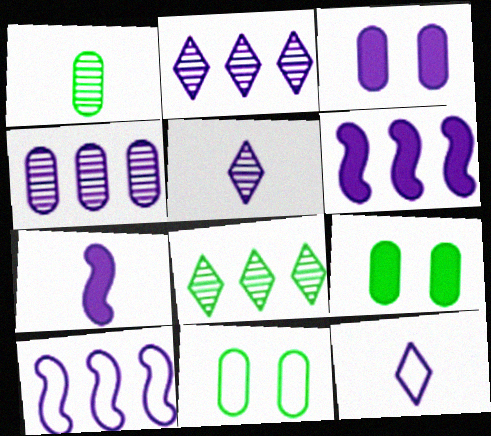[[3, 5, 10]]